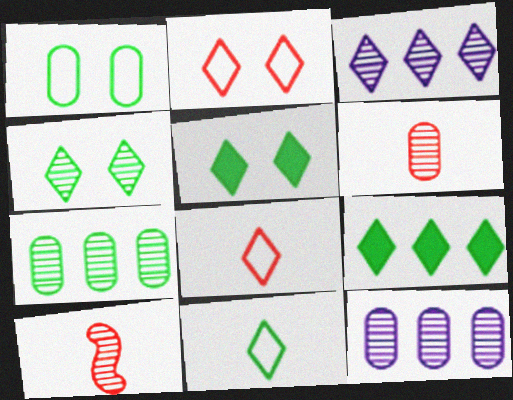[[3, 5, 8], 
[4, 9, 11], 
[4, 10, 12]]